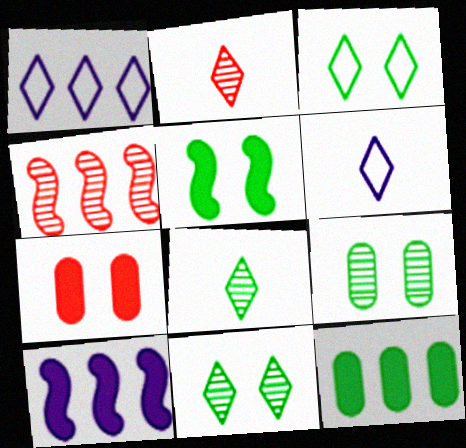[[1, 4, 12], 
[3, 5, 9]]